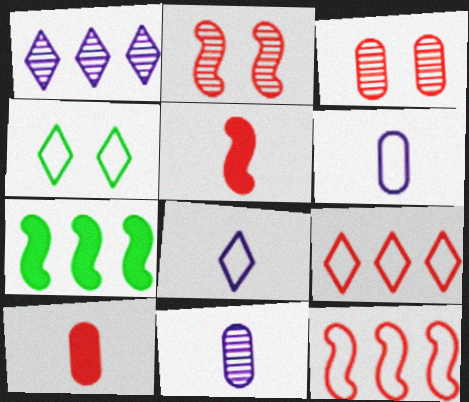[[2, 5, 12], 
[2, 9, 10], 
[3, 5, 9], 
[3, 7, 8], 
[4, 6, 12], 
[4, 8, 9]]